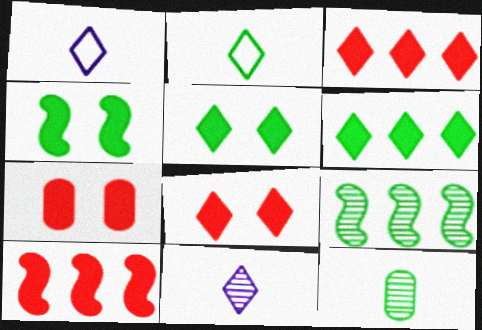[[1, 7, 9]]